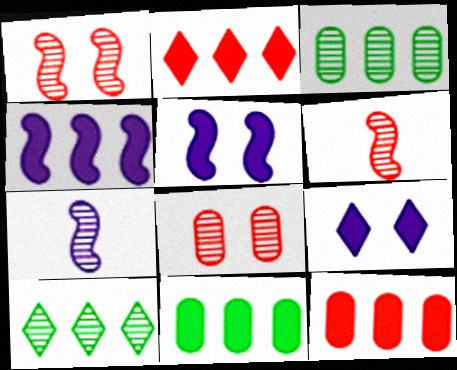[[2, 4, 11], 
[7, 8, 10]]